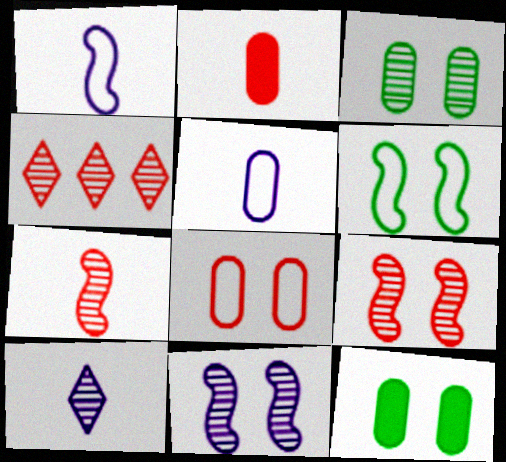[[1, 4, 12]]